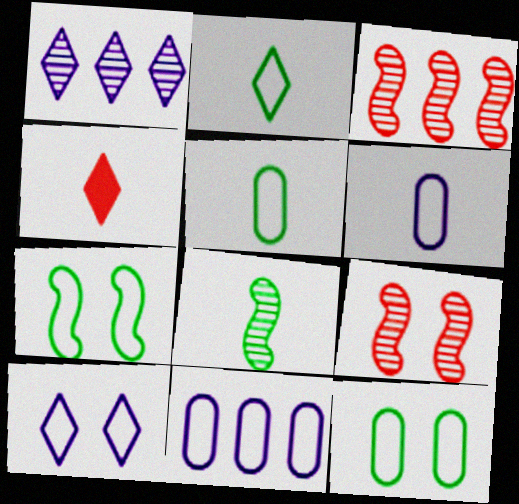[[4, 6, 8]]